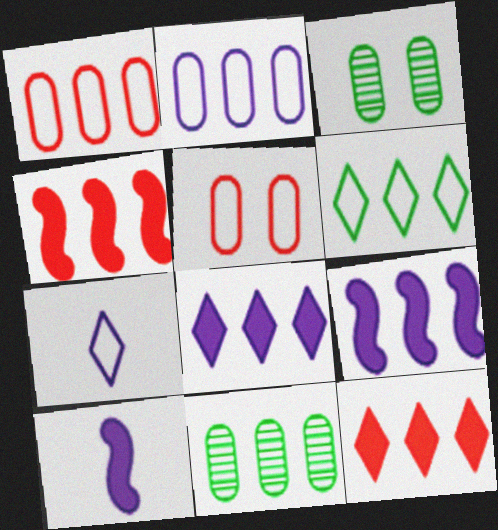[[3, 4, 7]]